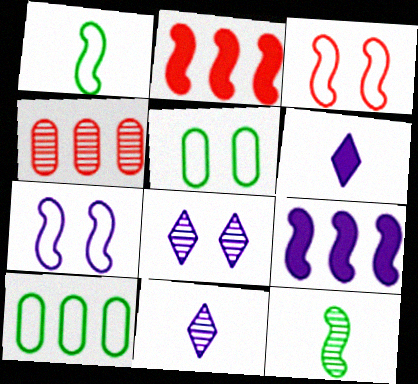[[2, 5, 11], 
[2, 7, 12], 
[3, 9, 12], 
[4, 8, 12]]